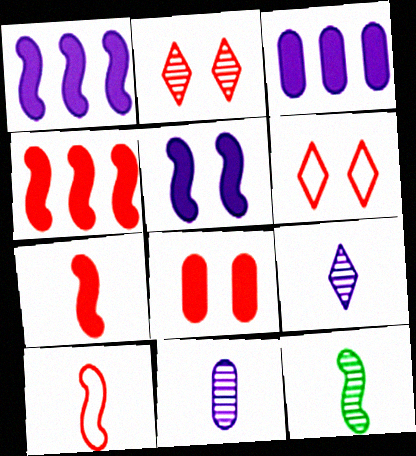[[3, 6, 12]]